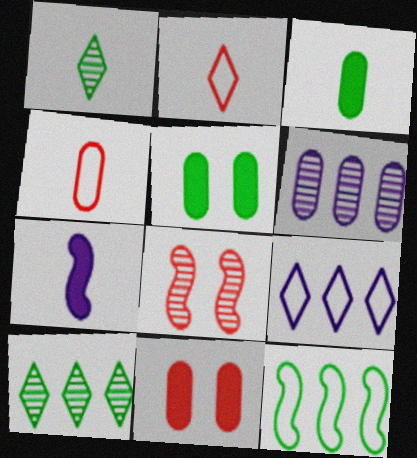[[1, 4, 7], 
[1, 5, 12], 
[1, 6, 8], 
[3, 8, 9], 
[4, 5, 6], 
[7, 8, 12]]